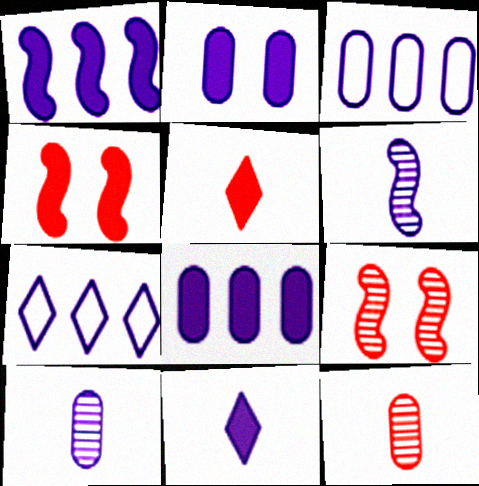[[1, 2, 11], 
[2, 3, 10], 
[2, 6, 7]]